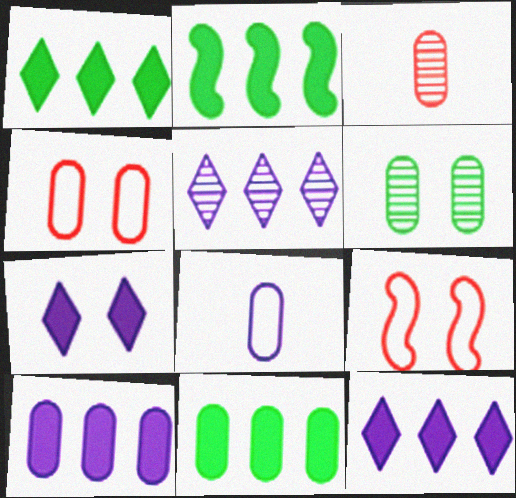[[1, 2, 11], 
[6, 7, 9]]